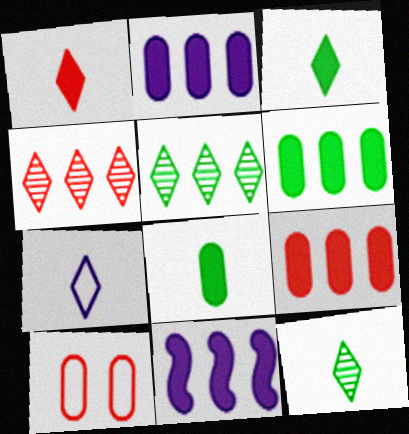[[1, 7, 12], 
[2, 6, 9], 
[10, 11, 12]]